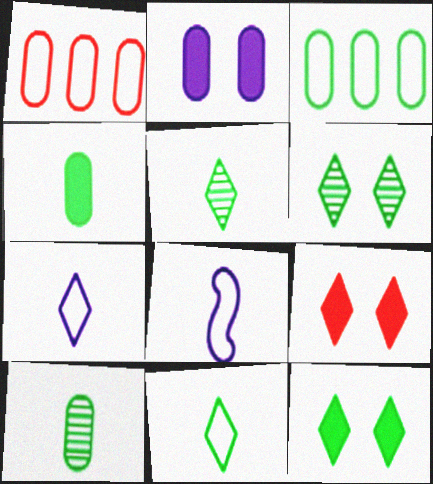[[1, 2, 10]]